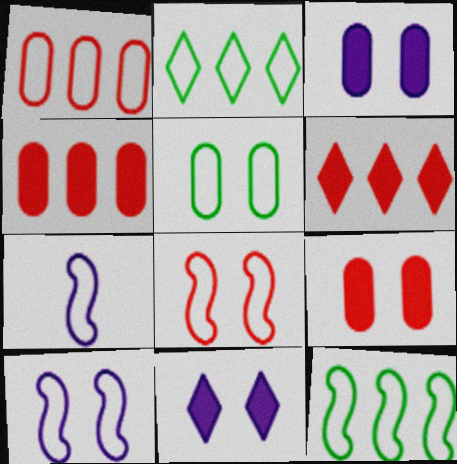[[7, 8, 12]]